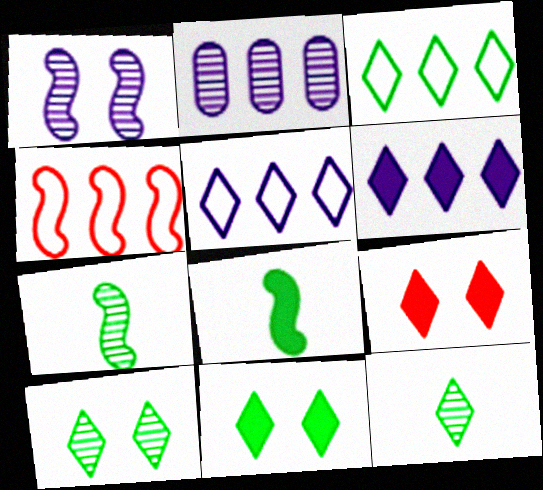[[1, 4, 8], 
[3, 11, 12], 
[5, 9, 12]]